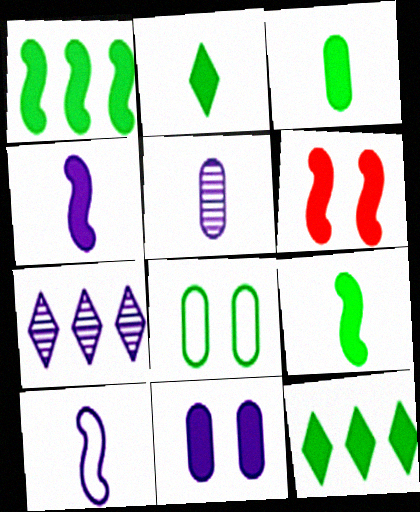[[1, 4, 6], 
[2, 3, 9], 
[7, 10, 11]]